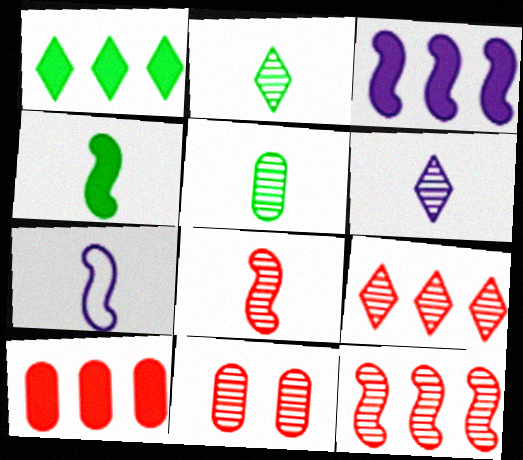[[1, 3, 10], 
[1, 7, 11], 
[4, 7, 8], 
[5, 6, 8], 
[8, 9, 11]]